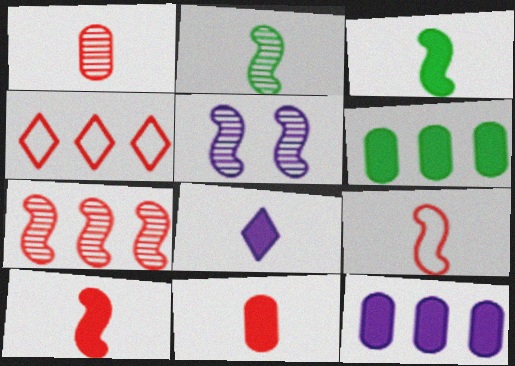[[2, 5, 7], 
[3, 8, 11]]